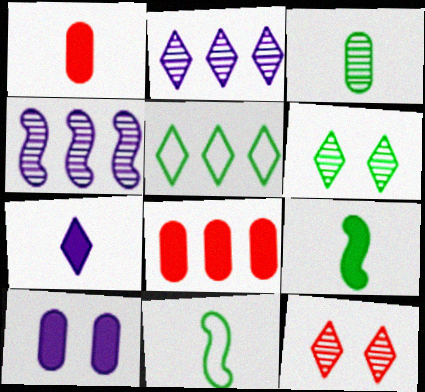[[1, 7, 9], 
[3, 4, 12], 
[4, 5, 8], 
[5, 7, 12]]